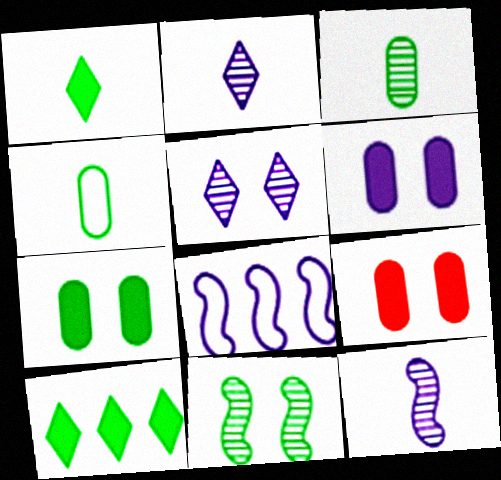[[2, 6, 8], 
[4, 10, 11], 
[6, 7, 9]]